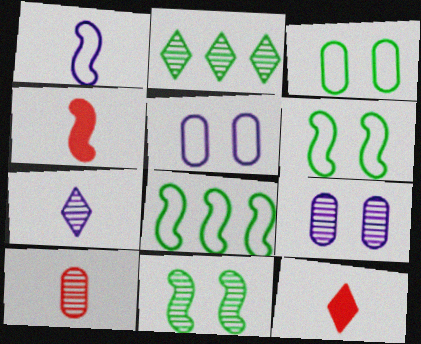[[2, 4, 5], 
[8, 9, 12]]